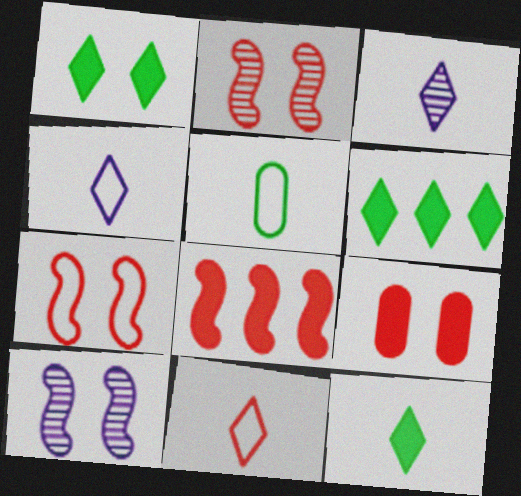[[1, 6, 12], 
[3, 11, 12]]